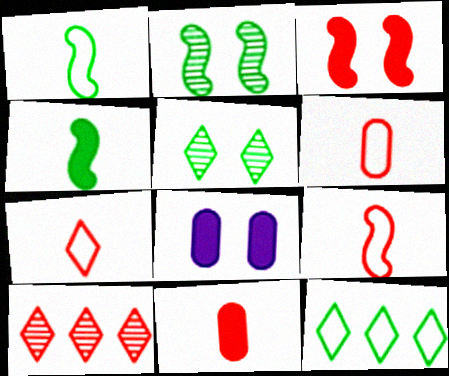[[1, 8, 10], 
[3, 6, 10], 
[6, 7, 9]]